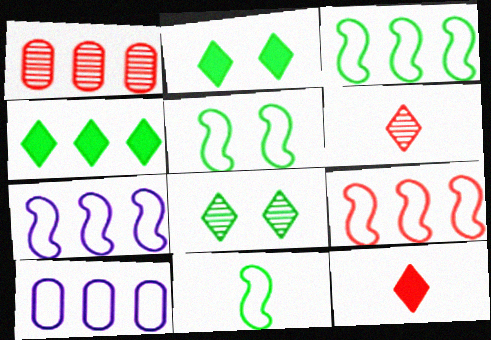[[1, 4, 7], 
[3, 5, 11], 
[3, 7, 9]]